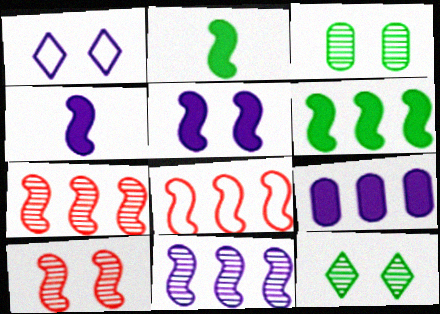[[6, 8, 11]]